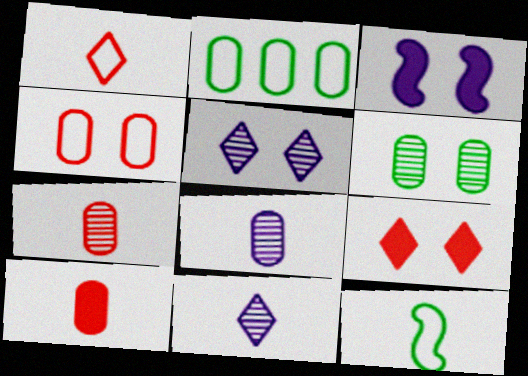[[10, 11, 12]]